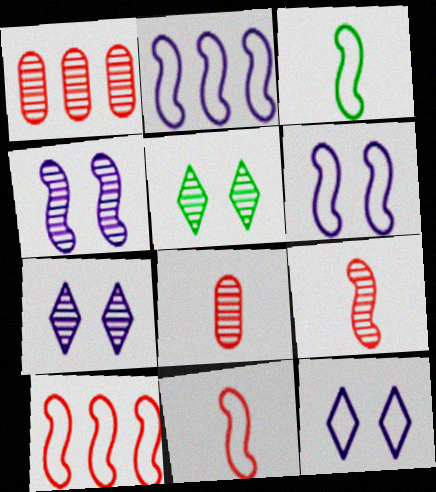[[3, 6, 10]]